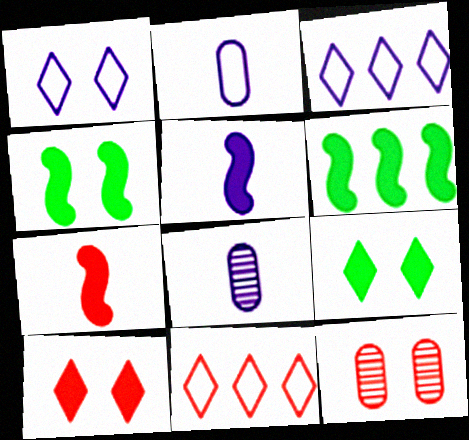[[1, 4, 12], 
[4, 8, 11], 
[7, 11, 12]]